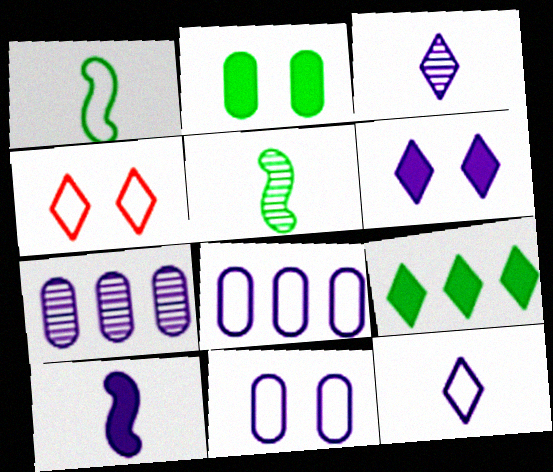[[1, 4, 8], 
[3, 4, 9]]